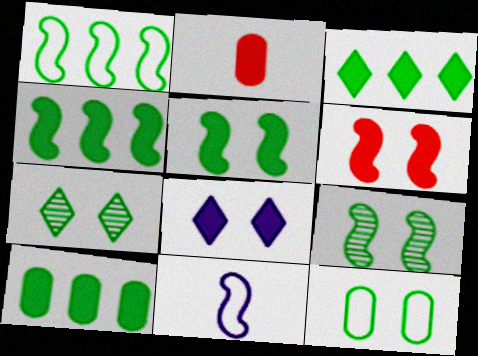[[2, 4, 8], 
[3, 4, 10], 
[5, 7, 12]]